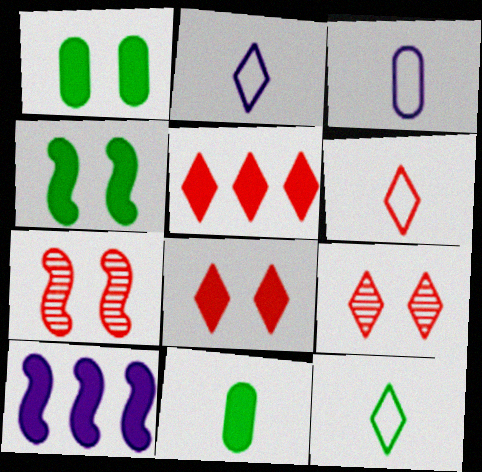[[2, 6, 12], 
[5, 6, 9], 
[8, 10, 11]]